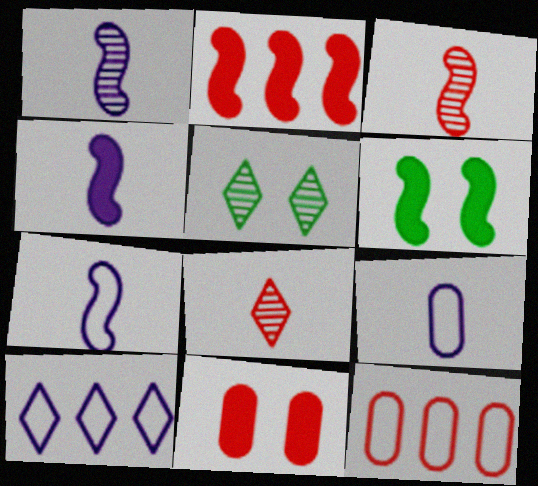[[1, 4, 7], 
[2, 4, 6], 
[2, 5, 9], 
[4, 5, 12]]